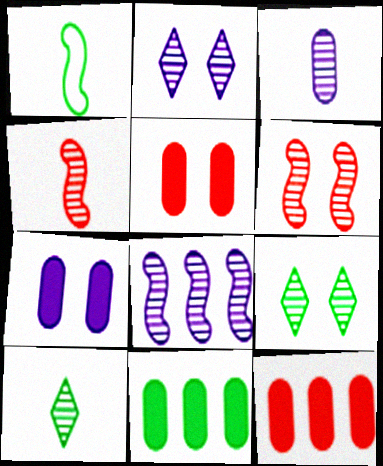[[1, 2, 12], 
[1, 9, 11], 
[2, 3, 8], 
[3, 4, 10]]